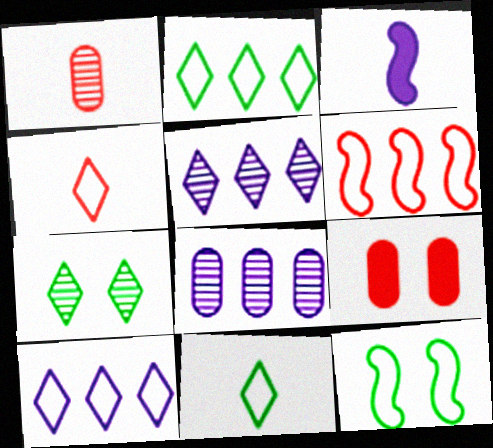[[1, 3, 11]]